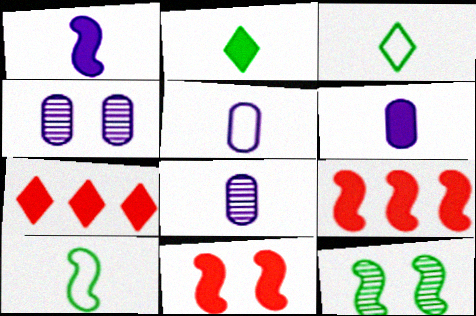[[3, 4, 9], 
[4, 7, 10], 
[5, 6, 8], 
[5, 7, 12]]